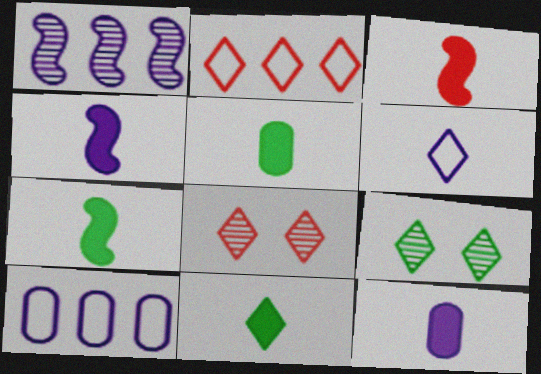[[3, 4, 7], 
[3, 9, 10], 
[3, 11, 12], 
[5, 7, 11], 
[7, 8, 10]]